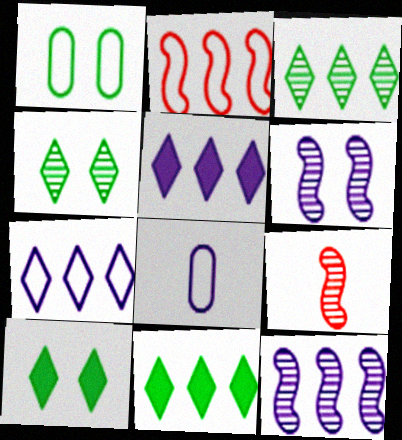[[1, 5, 9], 
[5, 6, 8]]